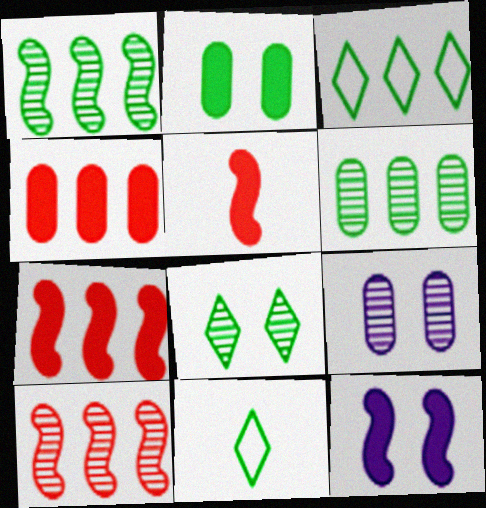[[1, 2, 11], 
[3, 5, 9], 
[7, 9, 11]]